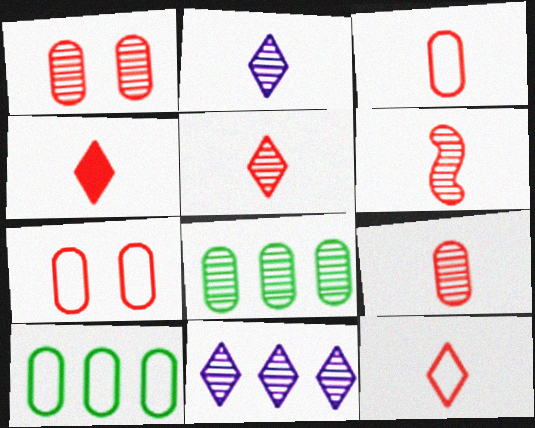[[3, 4, 6], 
[4, 5, 12], 
[5, 6, 9]]